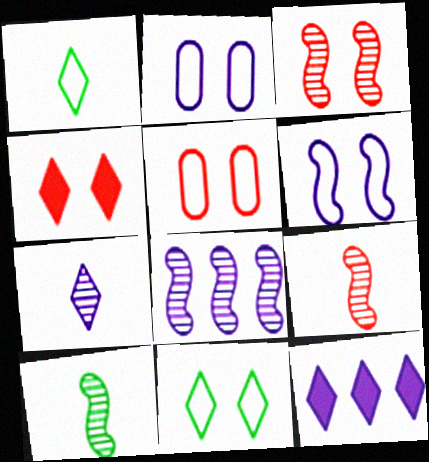[[3, 4, 5], 
[3, 8, 10], 
[5, 6, 11], 
[5, 10, 12]]